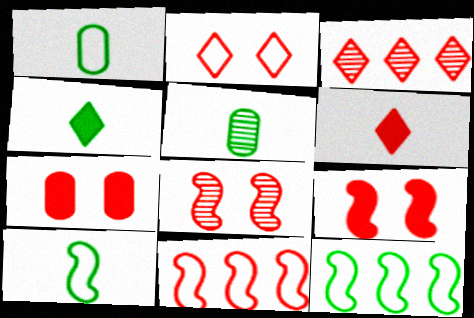[[2, 3, 6], 
[2, 7, 8], 
[4, 5, 10]]